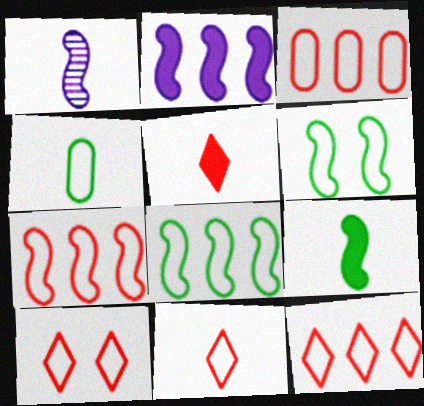[[1, 4, 5], 
[3, 7, 12], 
[10, 11, 12]]